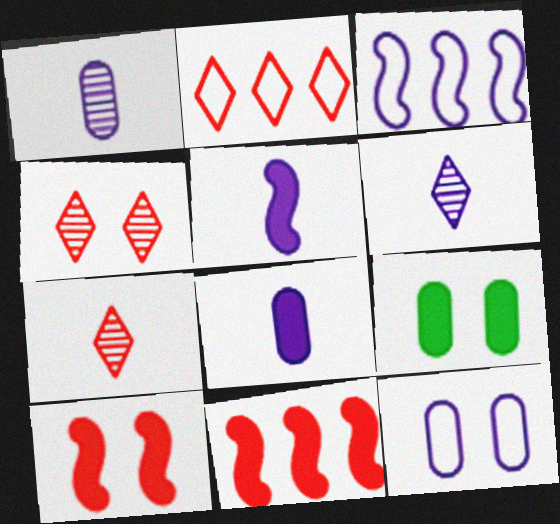[[3, 7, 9]]